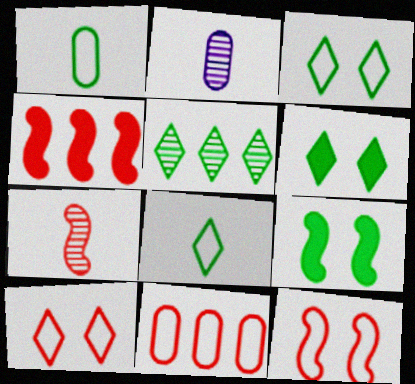[[1, 5, 9], 
[2, 3, 4], 
[4, 7, 12], 
[5, 6, 8]]